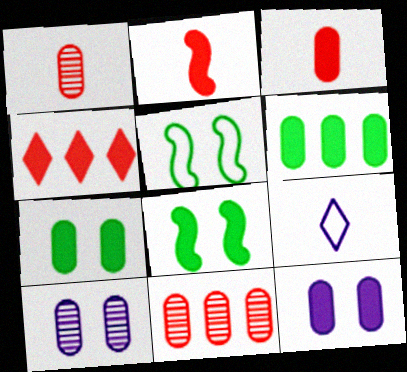[[3, 6, 12], 
[8, 9, 11]]